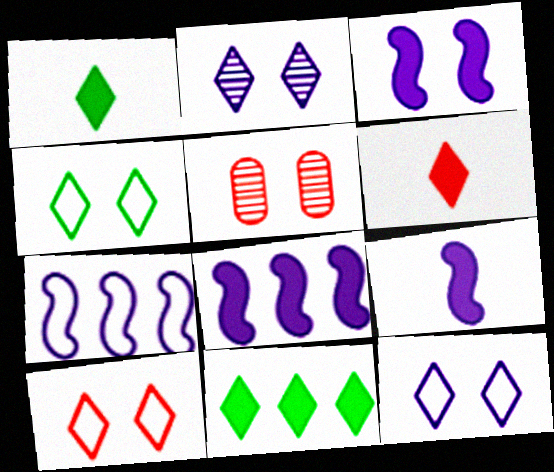[[1, 5, 7], 
[3, 4, 5], 
[3, 8, 9], 
[4, 10, 12]]